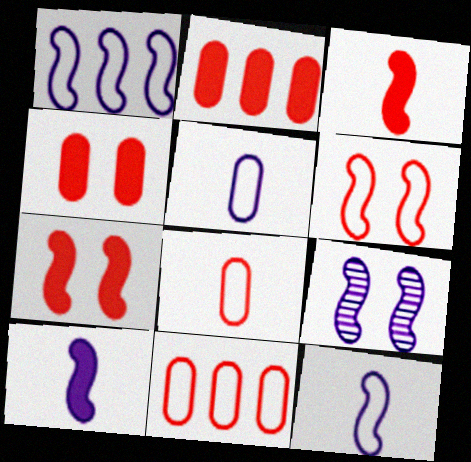[[1, 9, 10]]